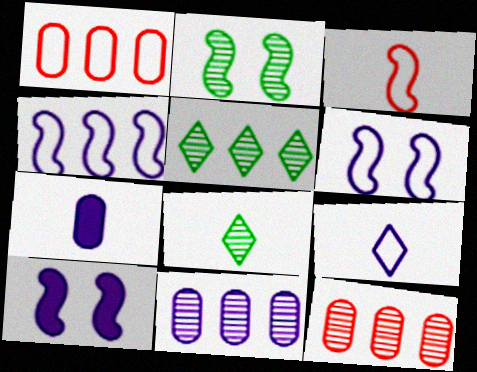[[1, 8, 10], 
[3, 7, 8], 
[9, 10, 11]]